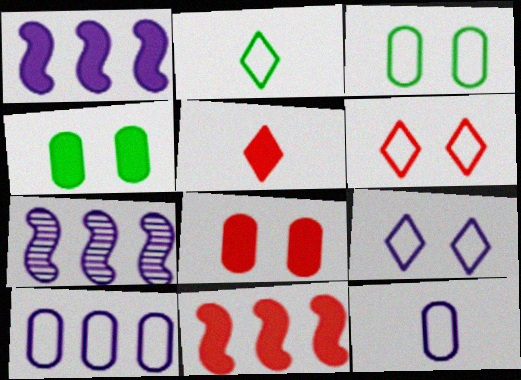[[1, 4, 5], 
[2, 7, 8], 
[3, 5, 7], 
[5, 8, 11]]